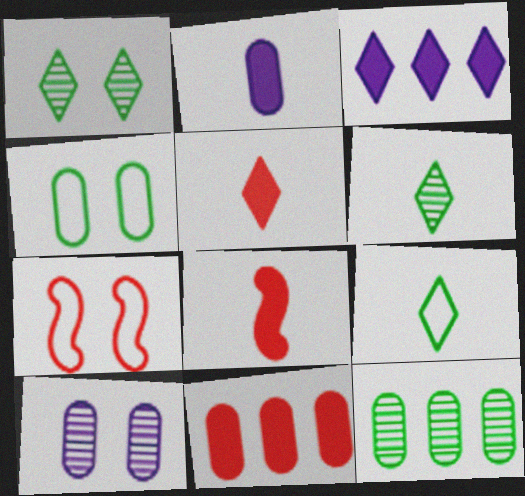[]